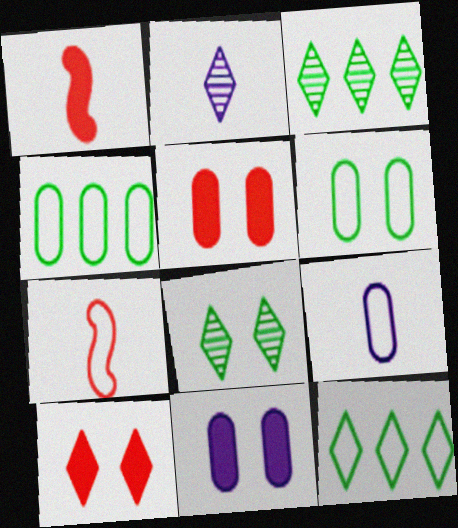[[2, 10, 12], 
[3, 7, 11]]